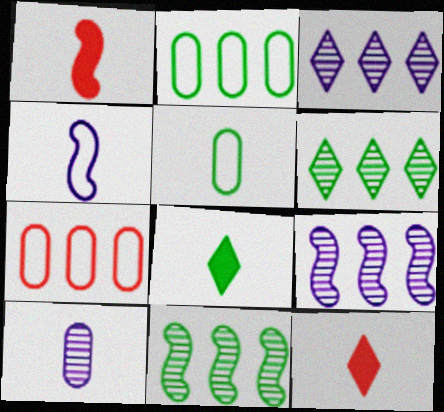[]